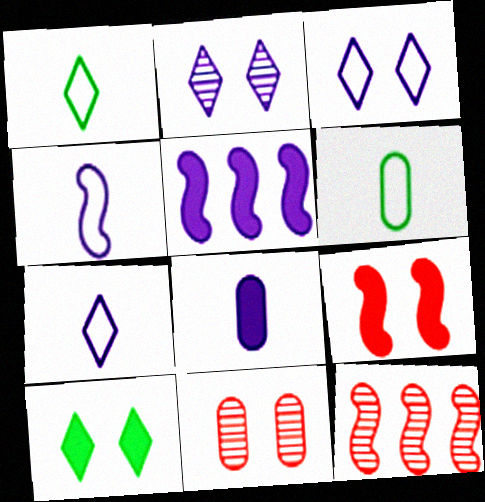[[1, 5, 11]]